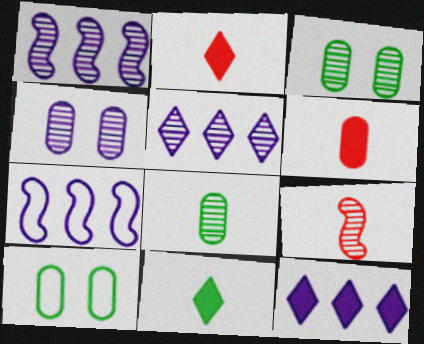[[1, 2, 10], 
[2, 3, 7], 
[3, 5, 9], 
[9, 10, 12]]